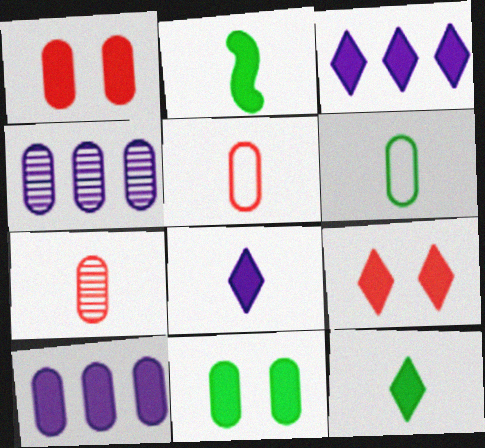[[1, 2, 3], 
[1, 4, 6], 
[2, 9, 10], 
[3, 9, 12], 
[4, 5, 11]]